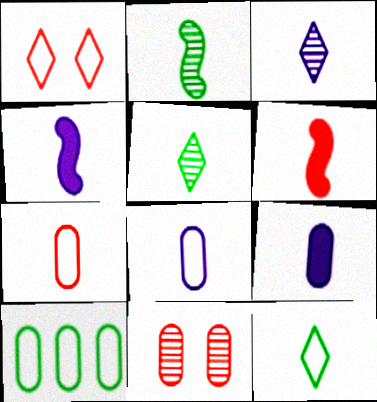[[3, 4, 8], 
[4, 5, 7], 
[5, 6, 8], 
[9, 10, 11]]